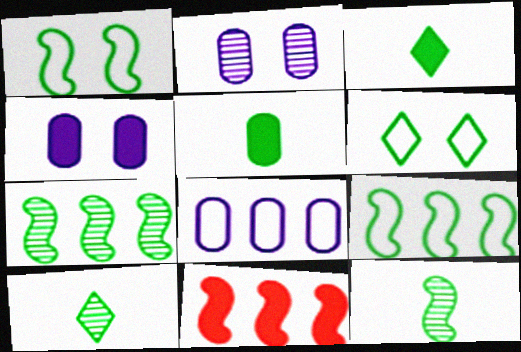[[3, 4, 11], 
[5, 6, 7]]